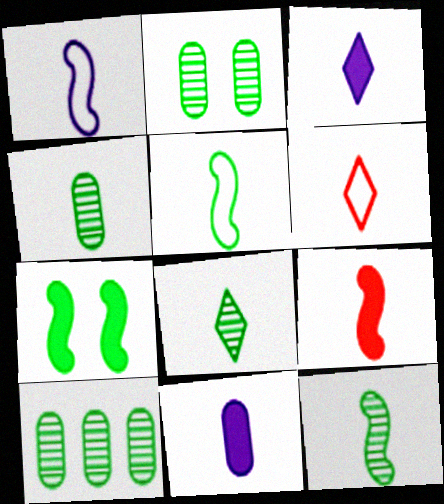[[1, 9, 12], 
[2, 4, 10], 
[3, 6, 8], 
[4, 8, 12], 
[6, 11, 12]]